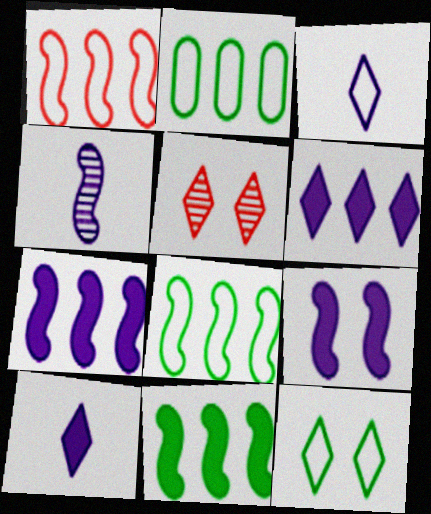[]